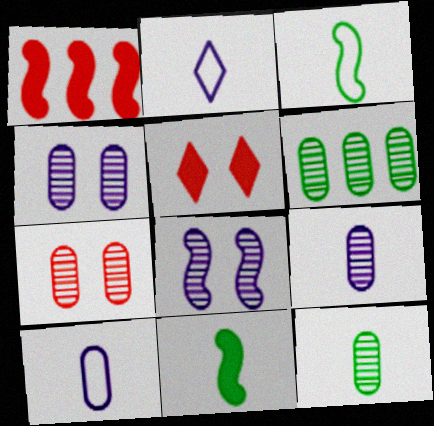[[1, 3, 8], 
[6, 7, 9]]